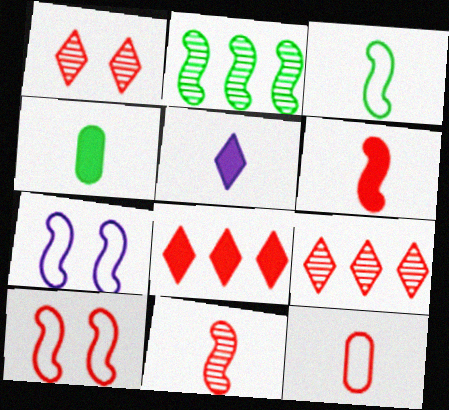[[2, 6, 7], 
[4, 5, 6], 
[4, 7, 9]]